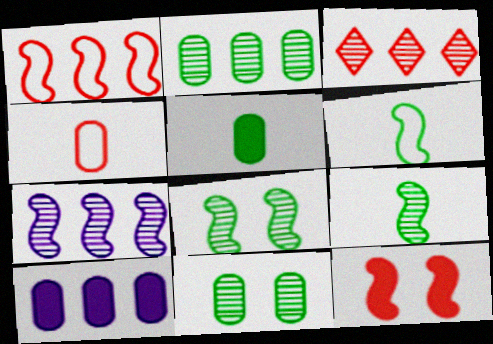[[2, 3, 7], 
[3, 4, 12], 
[4, 10, 11], 
[6, 7, 12]]